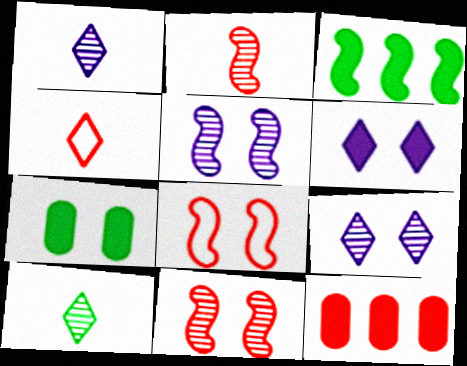[[4, 11, 12], 
[7, 8, 9]]